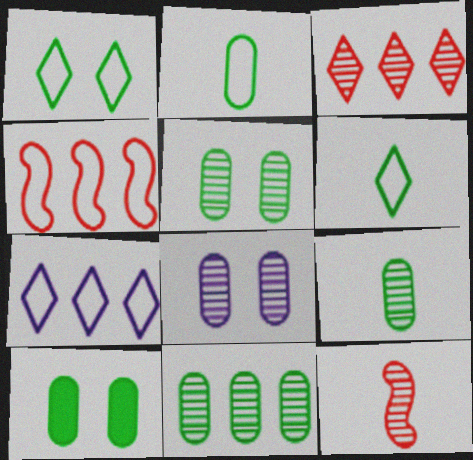[[2, 10, 11], 
[5, 9, 11], 
[7, 10, 12]]